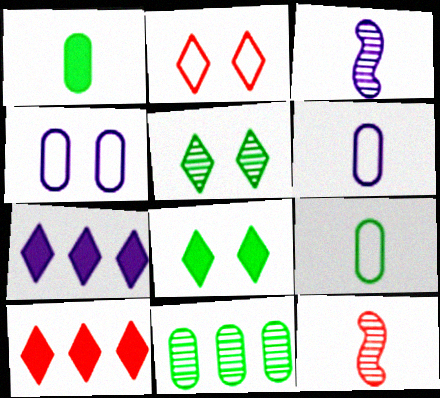[[3, 4, 7]]